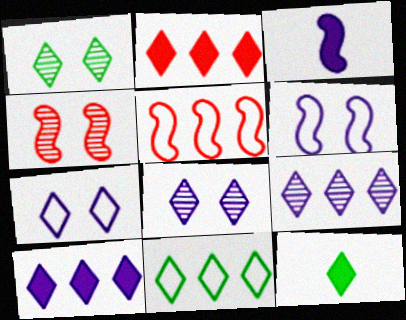[[1, 11, 12], 
[2, 9, 11]]